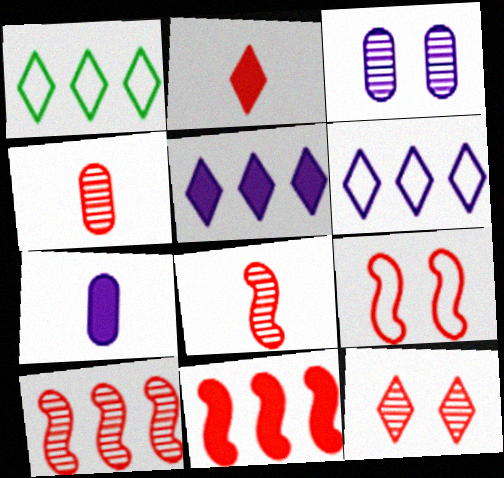[[4, 10, 12], 
[8, 9, 11]]